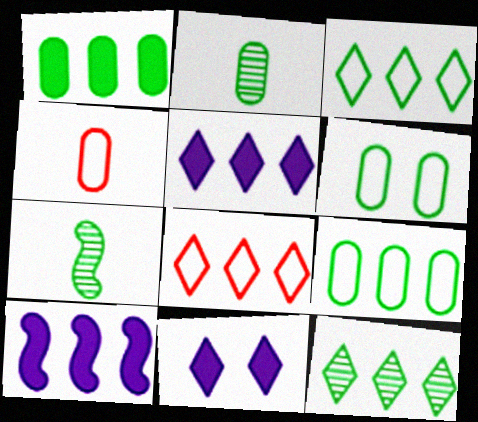[[1, 2, 6], 
[5, 8, 12]]